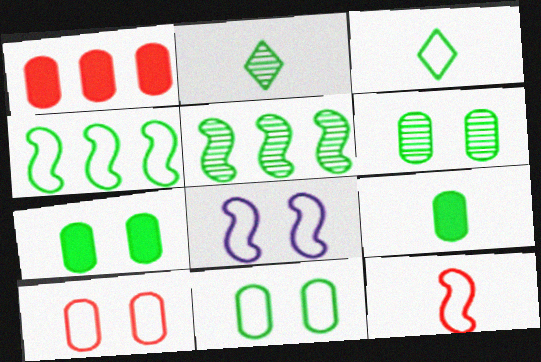[[1, 2, 8], 
[2, 4, 7], 
[2, 5, 6], 
[3, 4, 11], 
[3, 5, 7], 
[4, 8, 12], 
[6, 7, 11]]